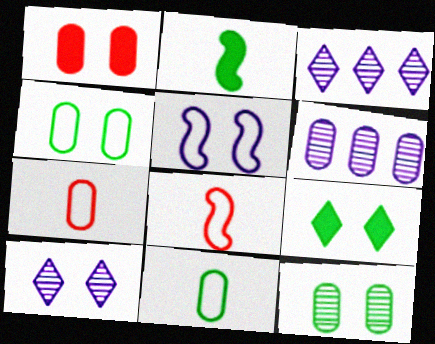[[1, 6, 11], 
[6, 8, 9]]